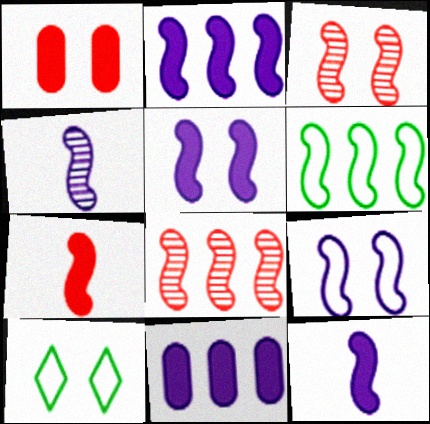[[2, 4, 9], 
[2, 5, 12], 
[2, 6, 8], 
[3, 6, 12]]